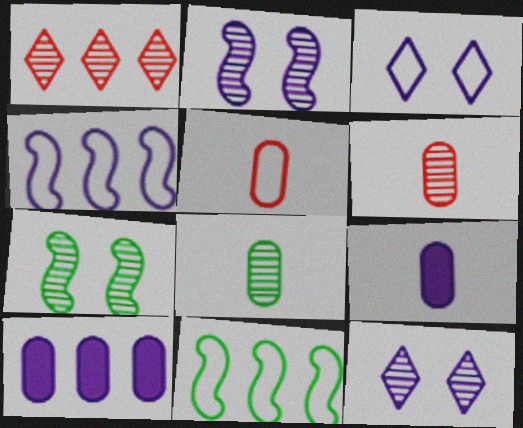[[1, 2, 8], 
[1, 10, 11], 
[3, 5, 11], 
[4, 9, 12], 
[5, 8, 9]]